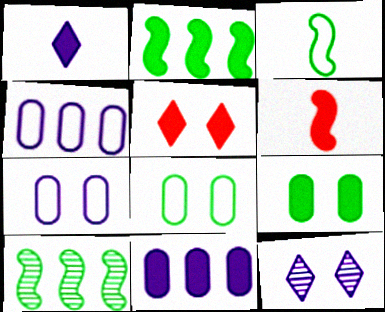[]